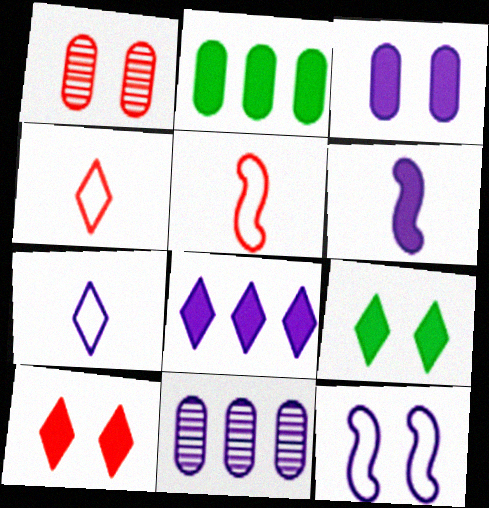[[1, 9, 12], 
[2, 6, 10], 
[3, 6, 8], 
[5, 9, 11]]